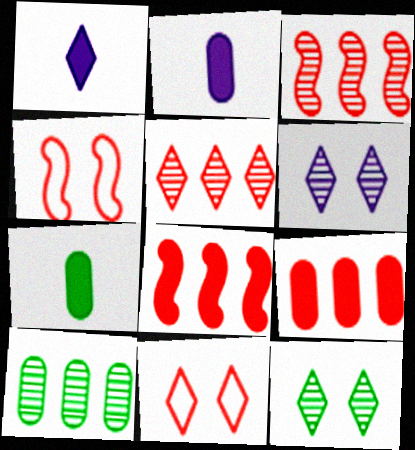[[1, 4, 10]]